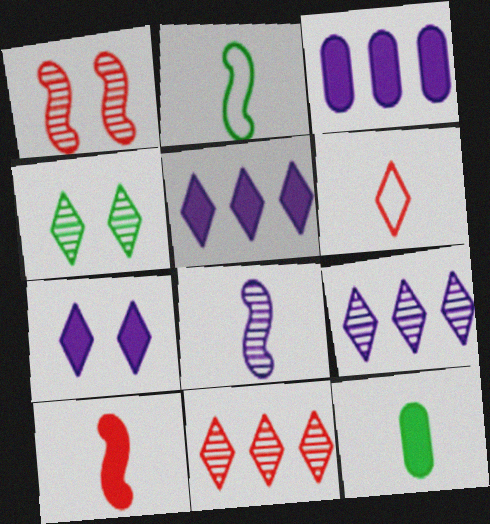[[2, 8, 10], 
[4, 5, 6], 
[6, 8, 12]]